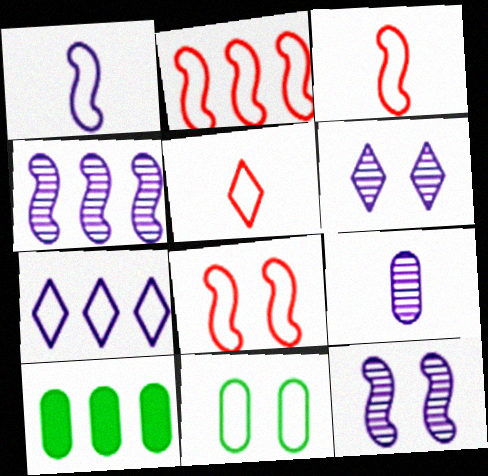[[2, 3, 8], 
[3, 6, 10], 
[3, 7, 11], 
[4, 6, 9], 
[5, 10, 12]]